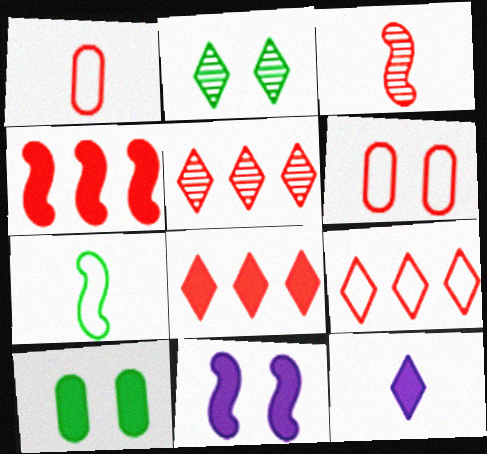[[2, 6, 11], 
[2, 9, 12], 
[3, 6, 8], 
[4, 10, 12], 
[5, 8, 9]]